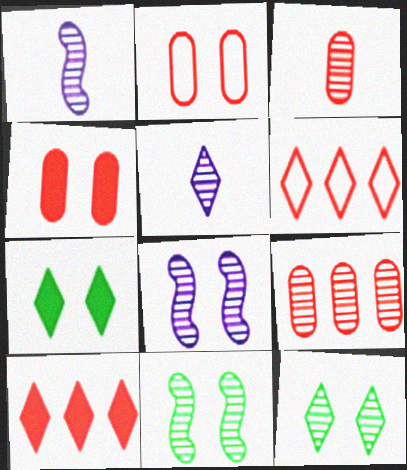[[1, 9, 12], 
[2, 7, 8], 
[5, 6, 7], 
[5, 9, 11]]